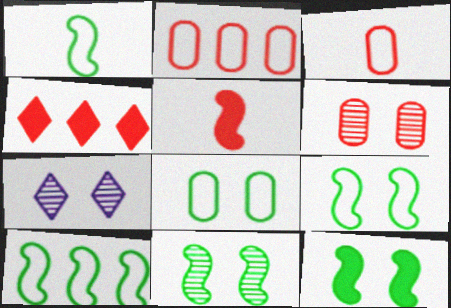[[1, 9, 10], 
[6, 7, 11], 
[9, 11, 12]]